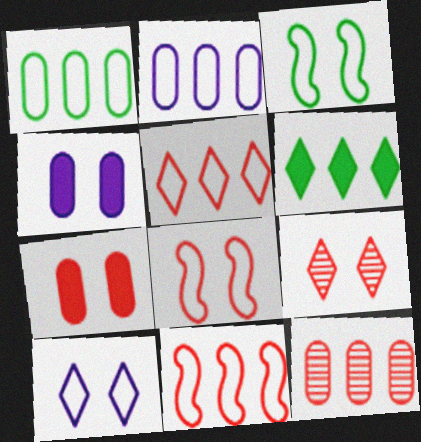[[3, 4, 9], 
[7, 8, 9]]